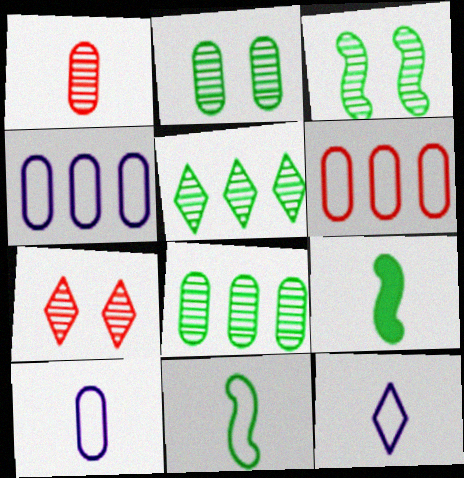[[1, 9, 12], 
[4, 7, 9]]